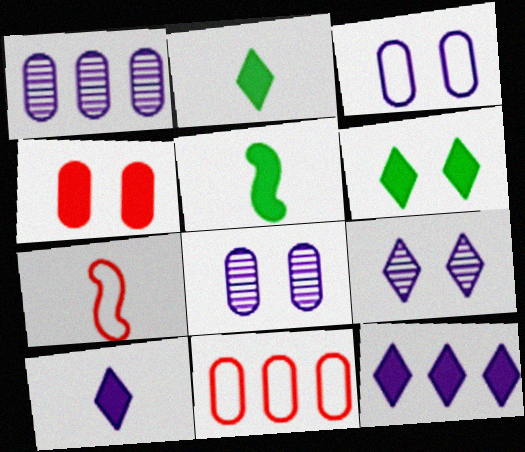[[1, 6, 7], 
[4, 5, 12], 
[5, 9, 11]]